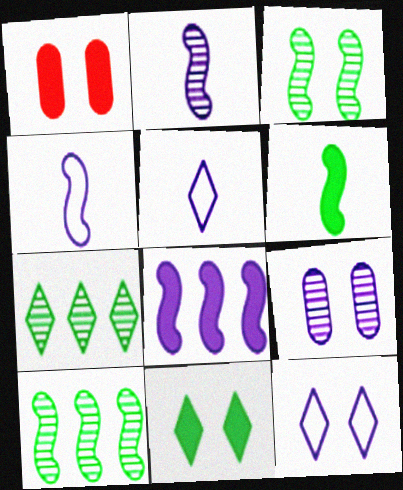[[1, 3, 12], 
[1, 4, 7], 
[1, 5, 10], 
[5, 8, 9]]